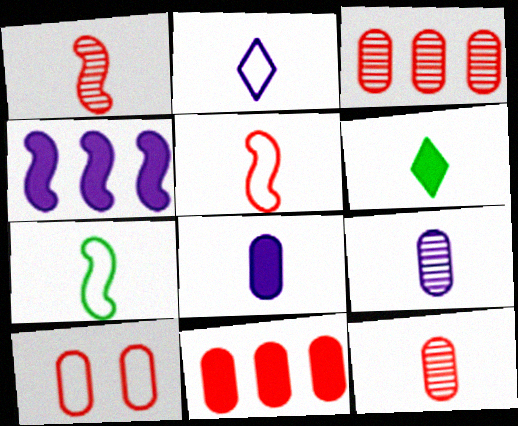[[5, 6, 9], 
[10, 11, 12]]